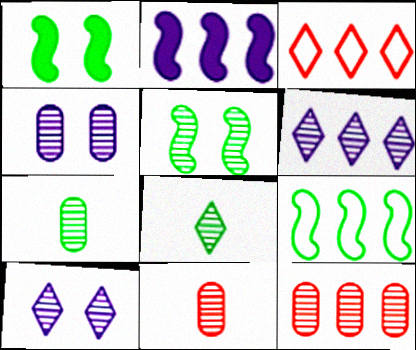[[4, 7, 12], 
[5, 6, 11]]